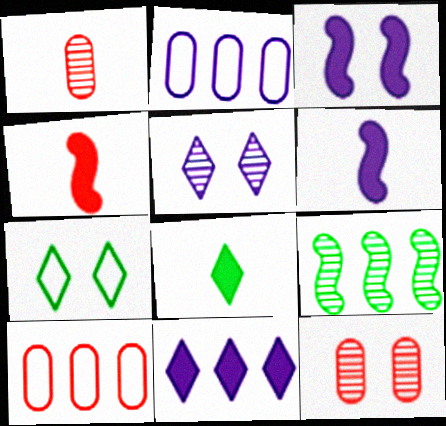[[1, 5, 9], 
[2, 5, 6], 
[3, 7, 12], 
[9, 10, 11]]